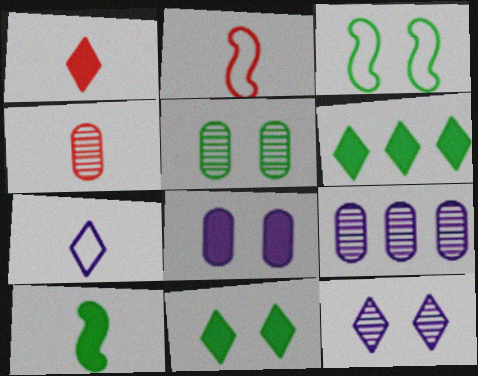[[1, 2, 4], 
[1, 3, 9], 
[2, 9, 11], 
[3, 5, 11], 
[4, 5, 9], 
[4, 7, 10]]